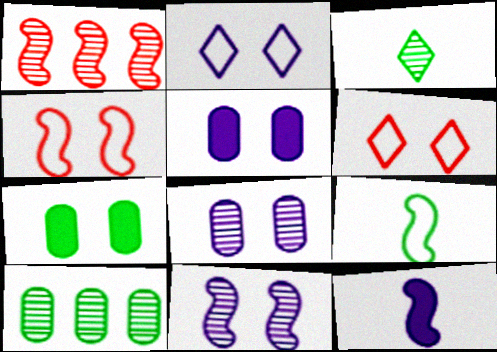[[1, 3, 8], 
[2, 5, 11], 
[6, 7, 11], 
[6, 10, 12]]